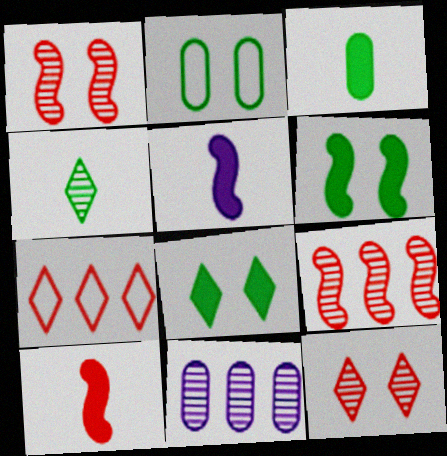[[1, 4, 11]]